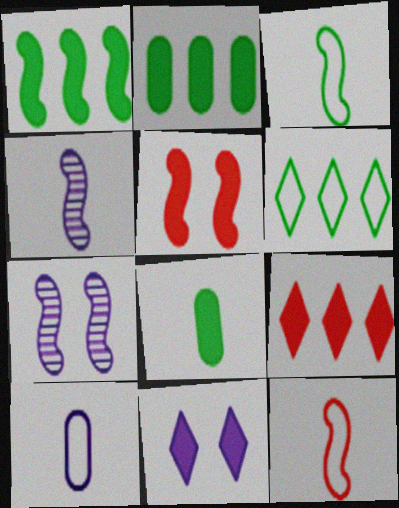[[1, 7, 12]]